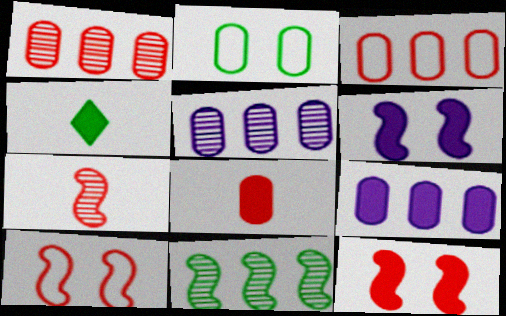[[2, 4, 11], 
[2, 5, 8], 
[4, 5, 10], 
[4, 9, 12]]